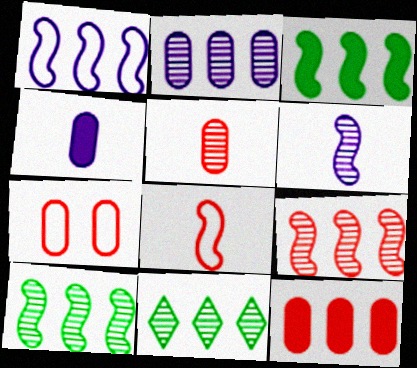[[1, 3, 9], 
[1, 11, 12], 
[2, 9, 11], 
[5, 7, 12]]